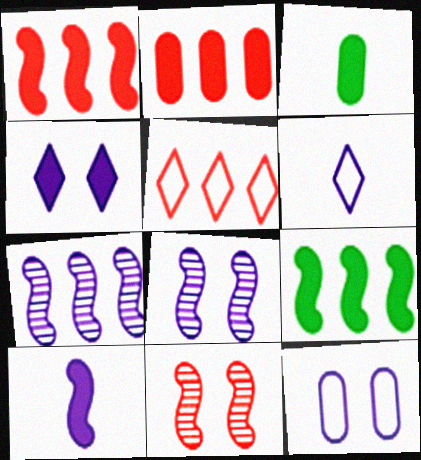[[1, 3, 4], 
[3, 5, 8], 
[4, 8, 12]]